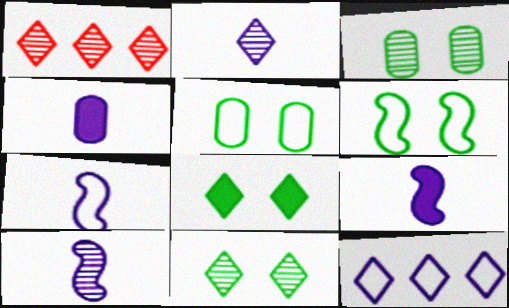[[1, 2, 11], 
[1, 3, 10], 
[1, 4, 6], 
[1, 5, 9], 
[2, 4, 7], 
[3, 6, 8], 
[7, 9, 10]]